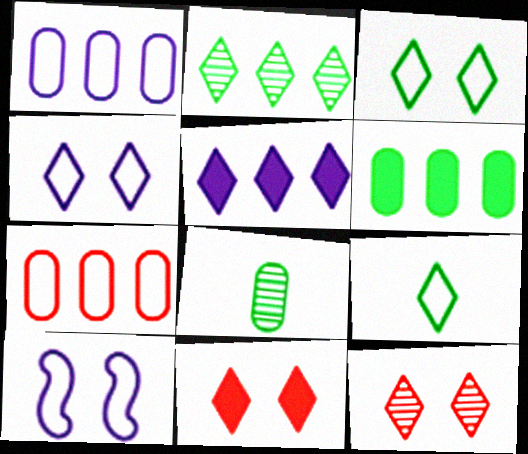[[5, 9, 12], 
[7, 9, 10]]